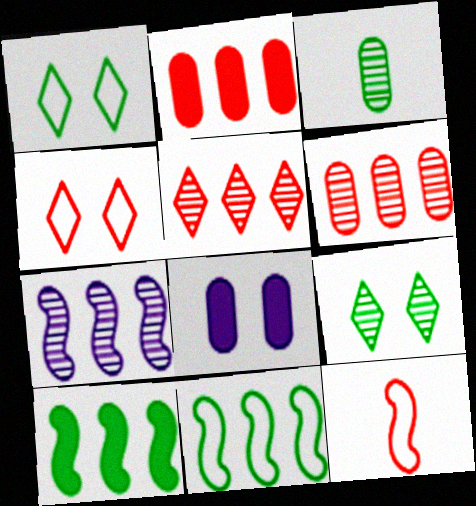[[1, 3, 10]]